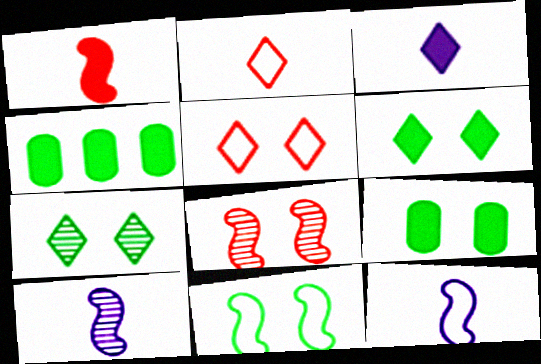[[4, 5, 10], 
[7, 9, 11]]